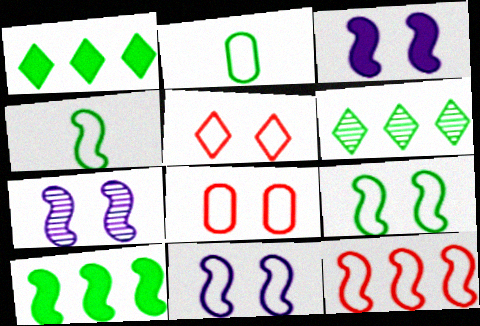[[3, 7, 11], 
[4, 11, 12]]